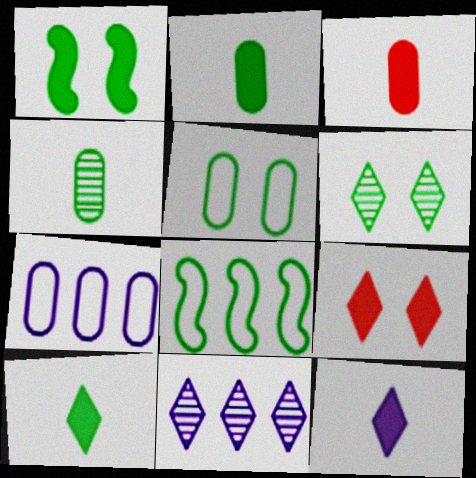[[1, 5, 6], 
[2, 6, 8]]